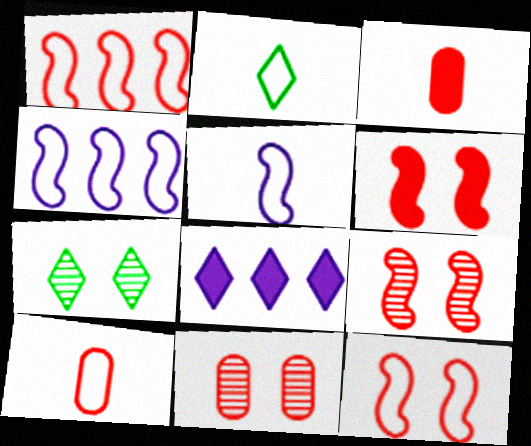[[2, 5, 10], 
[3, 4, 7], 
[6, 9, 12]]